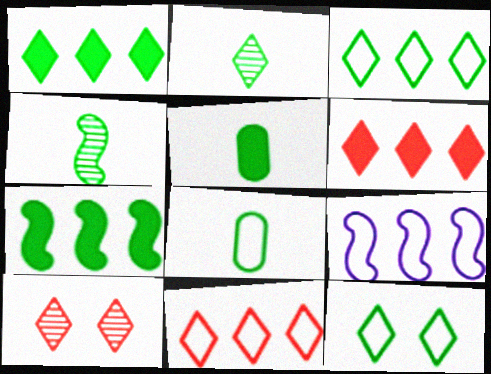[[1, 2, 12], 
[5, 9, 10]]